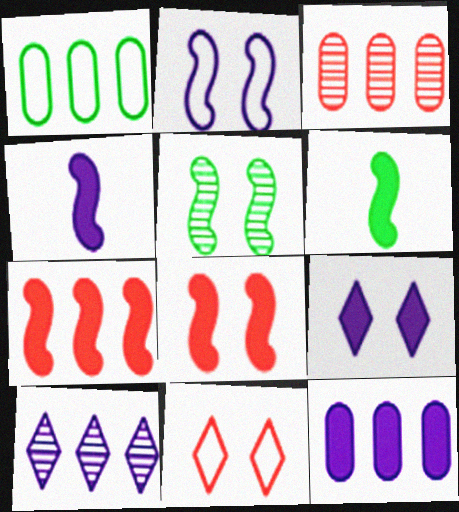[[1, 3, 12], 
[1, 7, 10], 
[2, 5, 8], 
[4, 9, 12]]